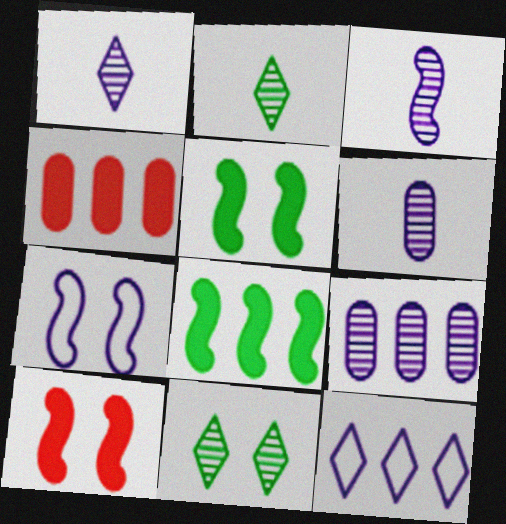[[1, 3, 6], 
[2, 4, 7]]